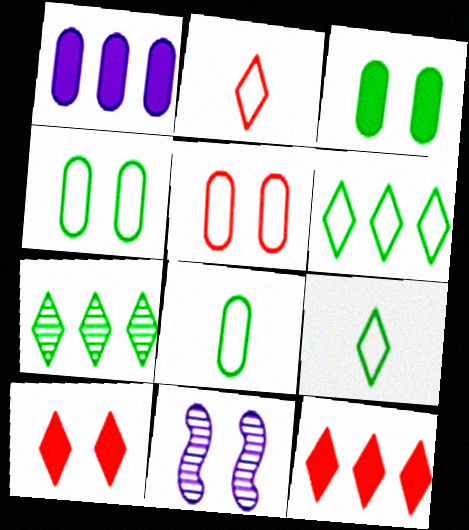[[4, 10, 11], 
[8, 11, 12]]